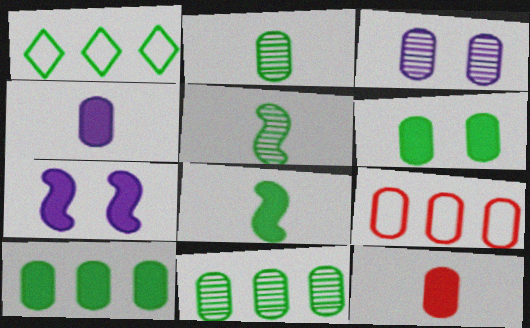[[1, 5, 6]]